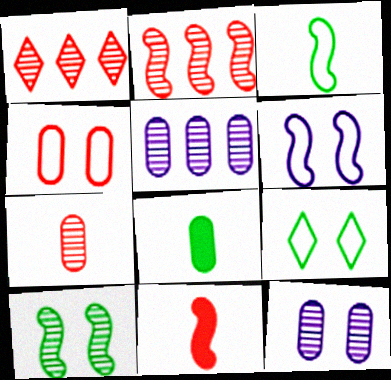[[1, 4, 11], 
[1, 6, 8], 
[4, 5, 8], 
[4, 6, 9], 
[5, 9, 11]]